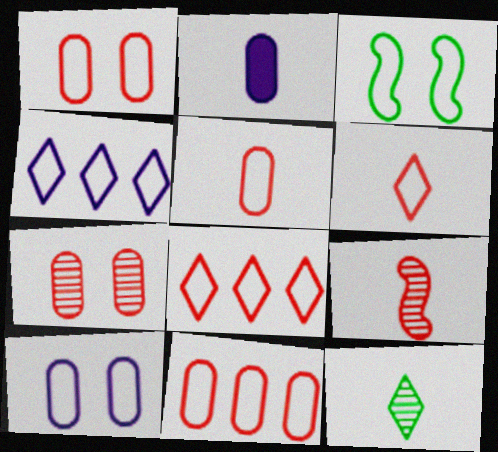[[1, 5, 11], 
[3, 4, 5]]